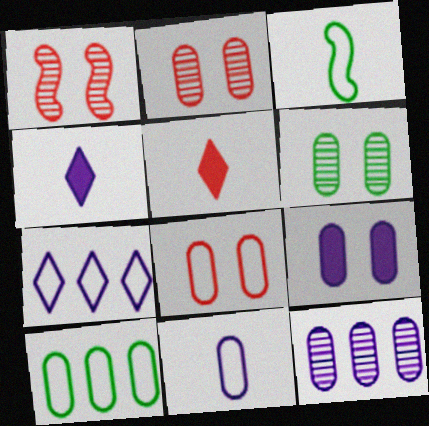[[1, 4, 10], 
[3, 7, 8], 
[6, 8, 9], 
[8, 10, 11], 
[9, 11, 12]]